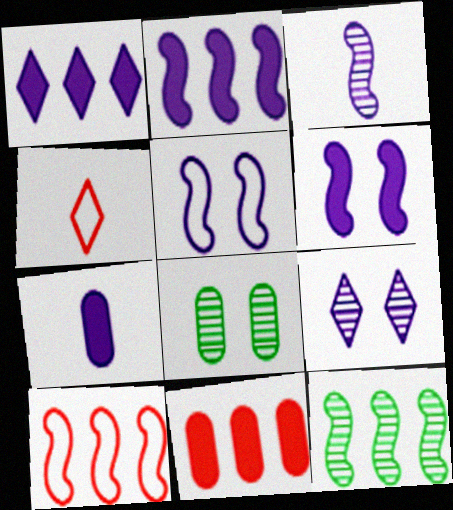[[1, 6, 7], 
[2, 3, 5], 
[2, 4, 8], 
[2, 10, 12]]